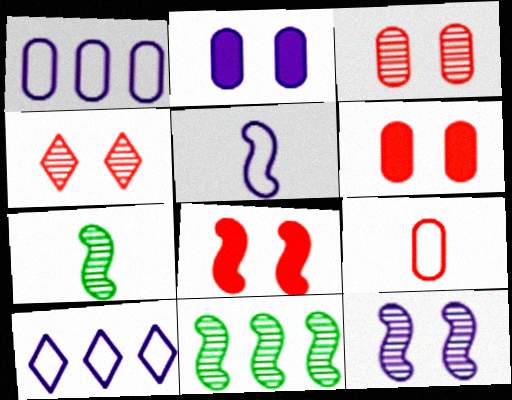[[5, 8, 11], 
[6, 7, 10]]